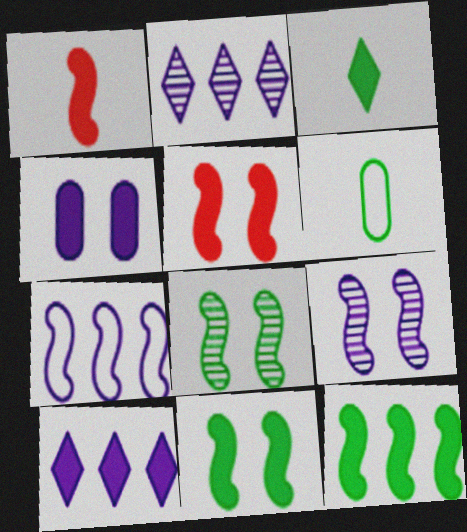[[1, 7, 8], 
[2, 5, 6]]